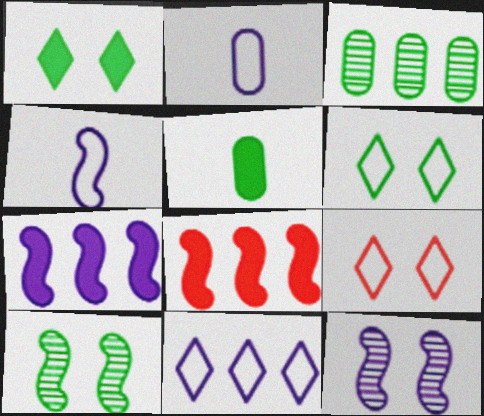[[3, 8, 11], 
[4, 7, 12], 
[4, 8, 10]]